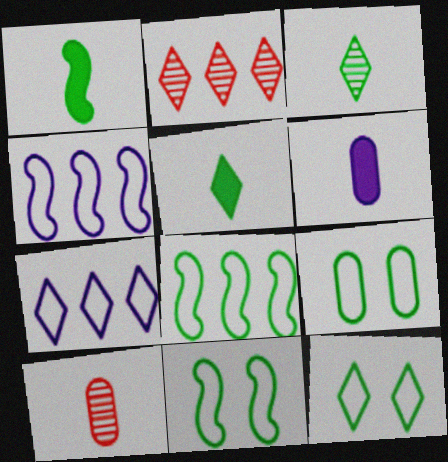[[2, 6, 11], 
[9, 11, 12]]